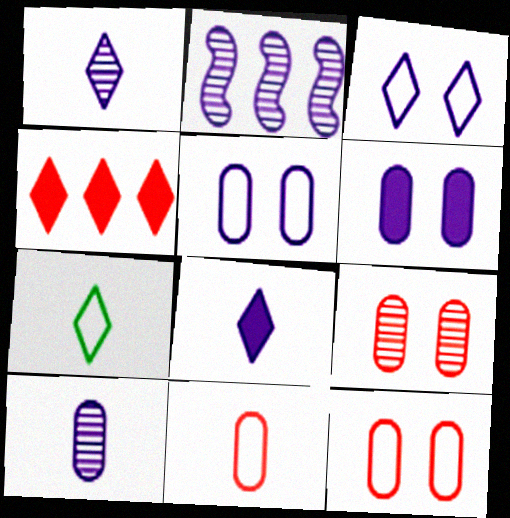[[2, 5, 8]]